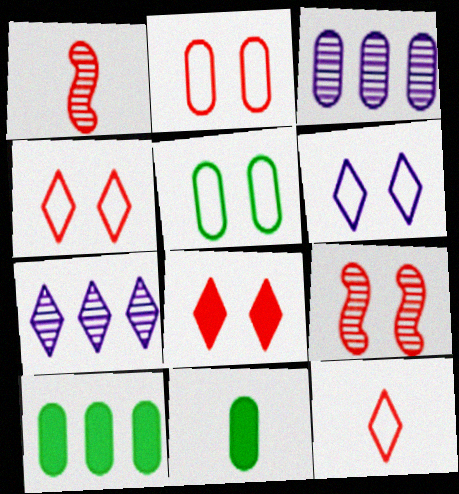[[1, 6, 10], 
[2, 3, 11], 
[2, 8, 9]]